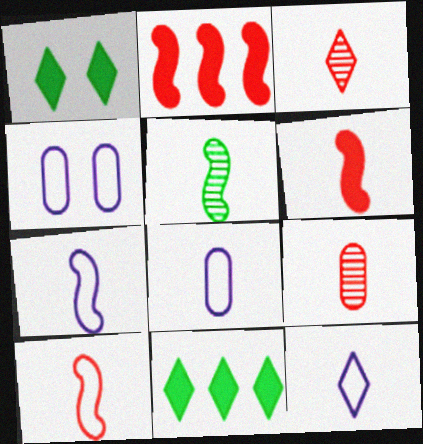[[5, 6, 7], 
[7, 8, 12]]